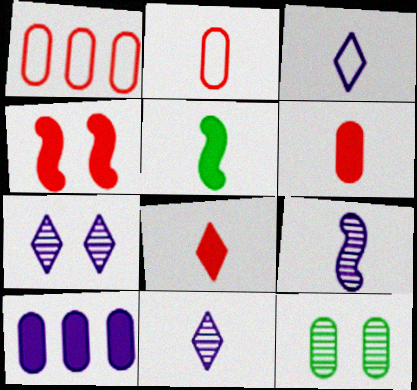[[1, 5, 7], 
[2, 5, 11], 
[2, 10, 12]]